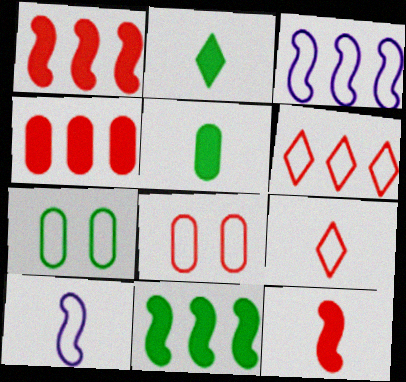[[3, 7, 9], 
[6, 7, 10]]